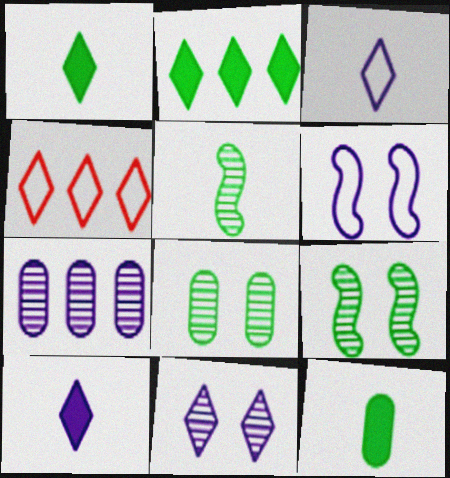[[1, 4, 11], 
[6, 7, 10]]